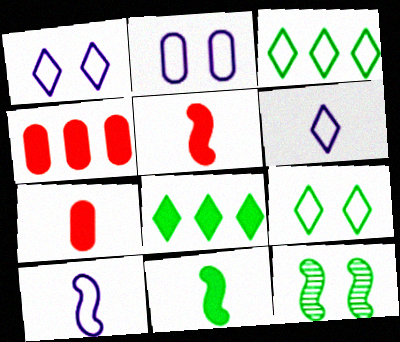[[4, 6, 12]]